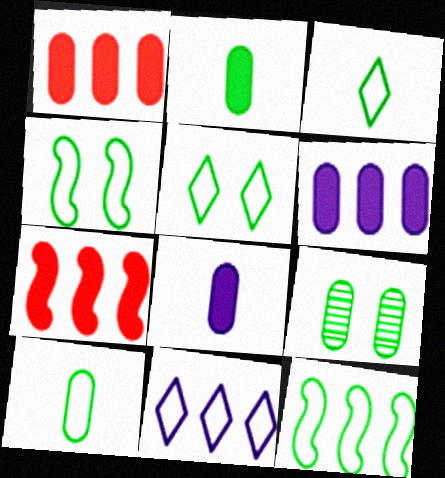[[5, 10, 12]]